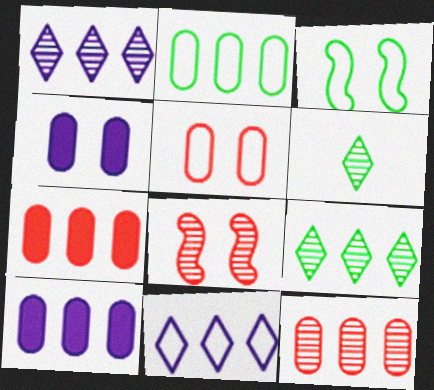[[2, 10, 12]]